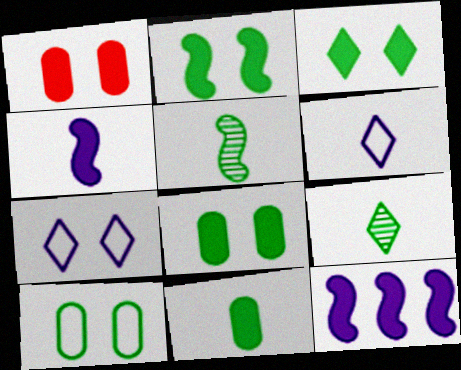[[2, 3, 8]]